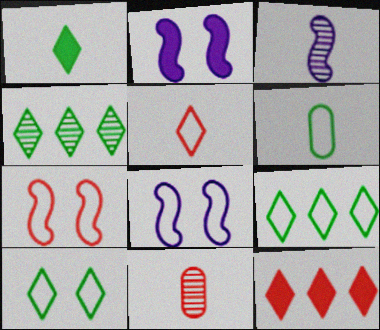[[1, 4, 10], 
[2, 9, 11], 
[7, 11, 12]]